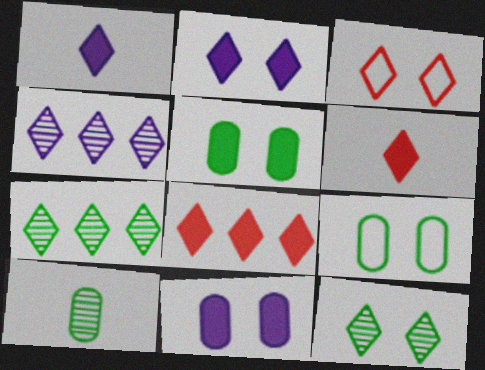[[1, 3, 7], 
[2, 3, 12]]